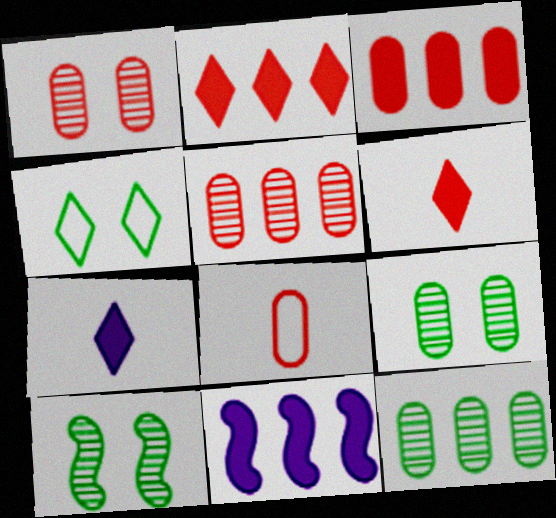[[1, 3, 8]]